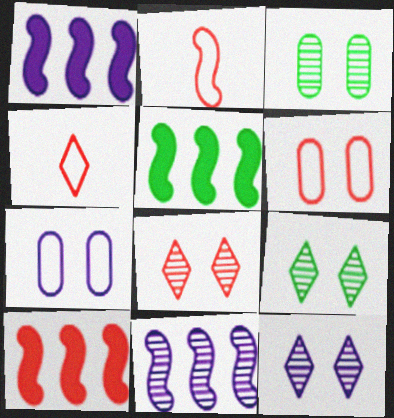[[1, 3, 4], 
[1, 5, 10], 
[8, 9, 12]]